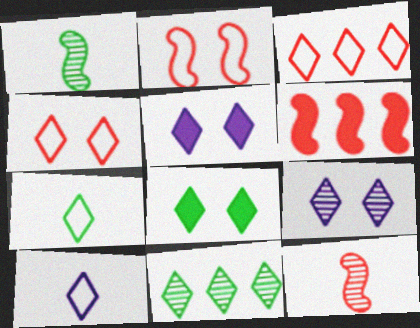[[2, 6, 12], 
[4, 8, 9], 
[7, 8, 11]]